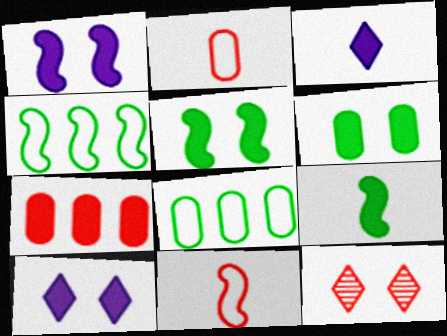[[3, 5, 7], 
[7, 9, 10], 
[7, 11, 12]]